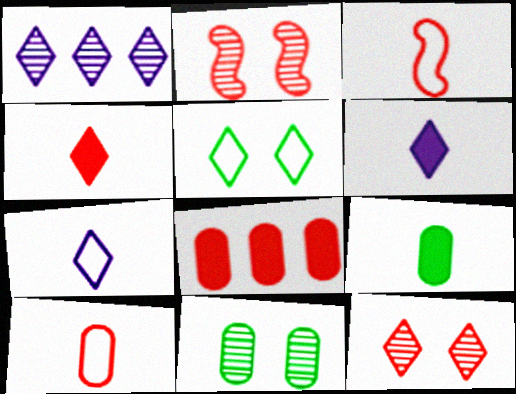[[1, 4, 5], 
[3, 8, 12]]